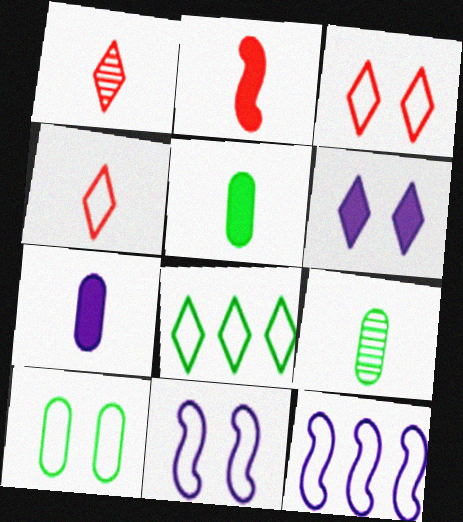[[1, 6, 8], 
[3, 10, 11], 
[4, 10, 12]]